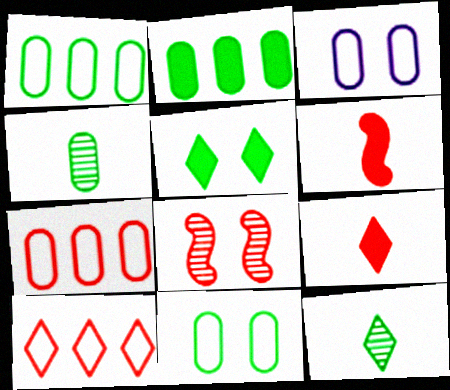[[2, 4, 11], 
[3, 5, 8], 
[7, 8, 9]]